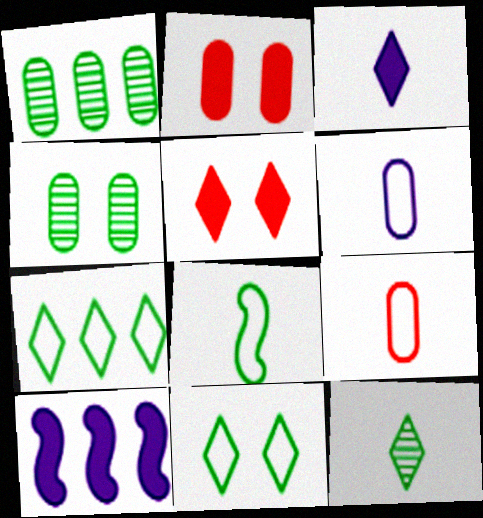[[1, 2, 6]]